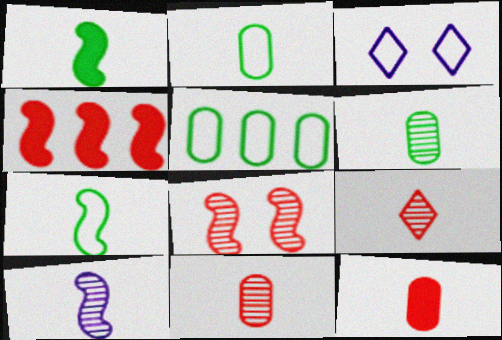[[3, 4, 6], 
[6, 9, 10]]